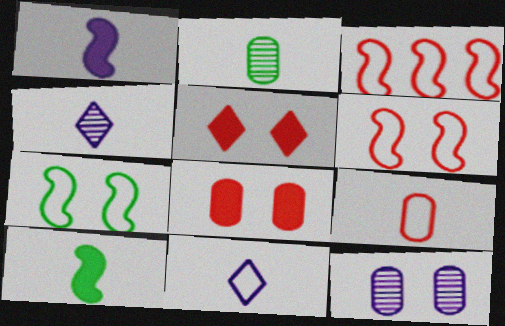[[4, 9, 10], 
[5, 7, 12]]